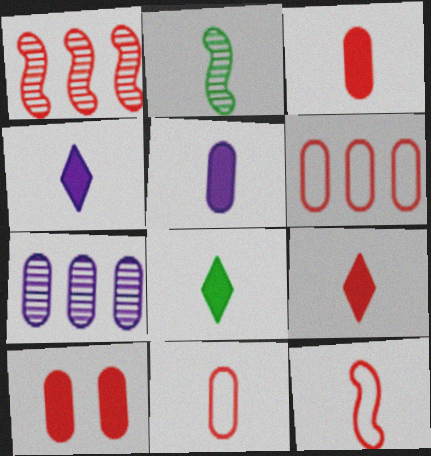[[2, 4, 11], 
[4, 8, 9]]